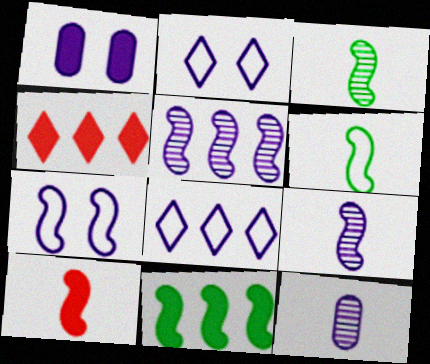[[1, 8, 9], 
[6, 9, 10]]